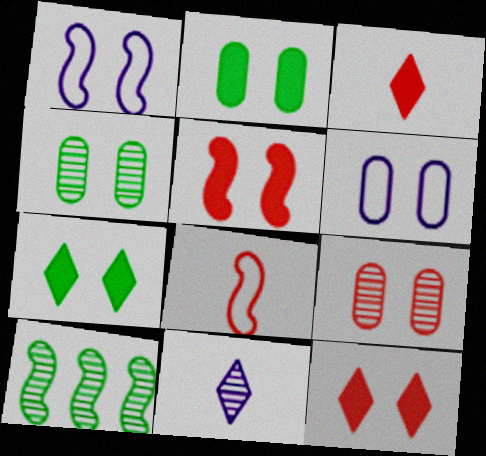[[1, 4, 12], 
[1, 7, 9], 
[2, 6, 9], 
[3, 6, 10], 
[9, 10, 11]]